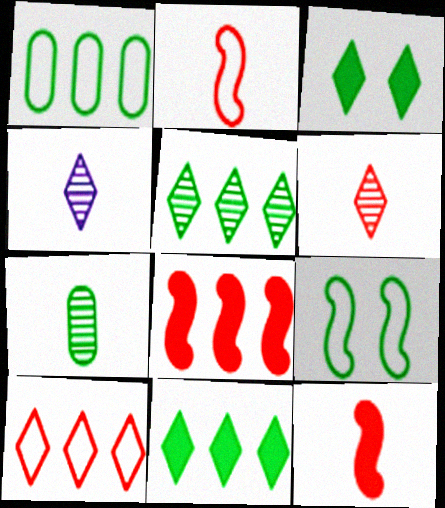[[3, 4, 10], 
[7, 9, 11]]